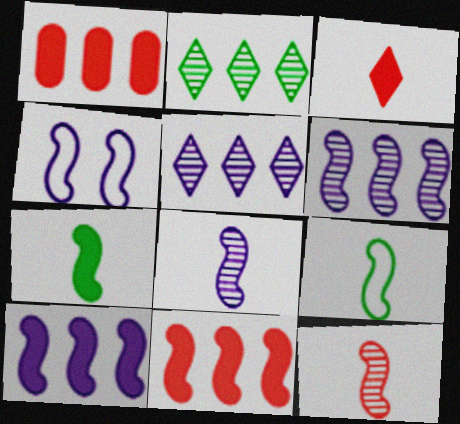[[4, 8, 10]]